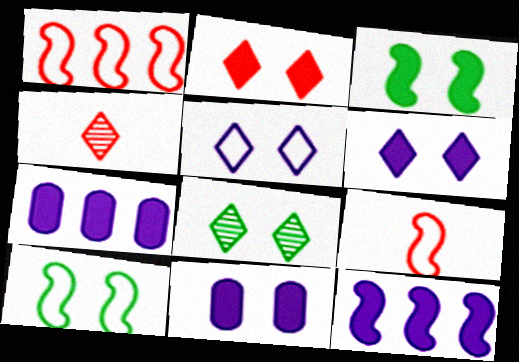[[2, 3, 11], 
[2, 5, 8], 
[4, 7, 10], 
[7, 8, 9]]